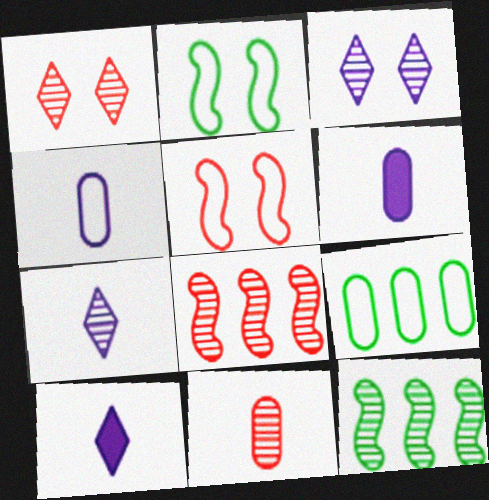[[1, 8, 11], 
[3, 11, 12]]